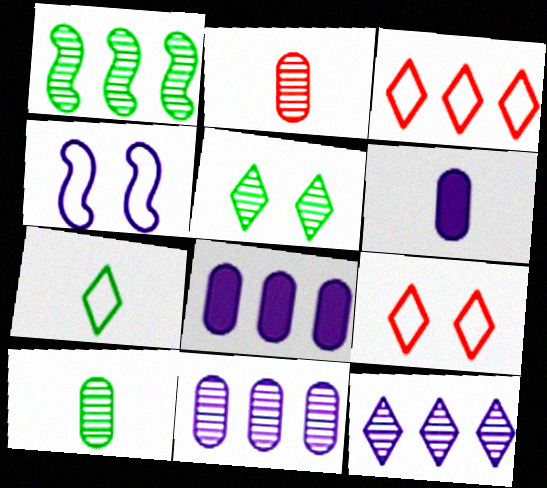[[1, 3, 8], 
[1, 5, 10], 
[1, 6, 9], 
[4, 6, 12]]